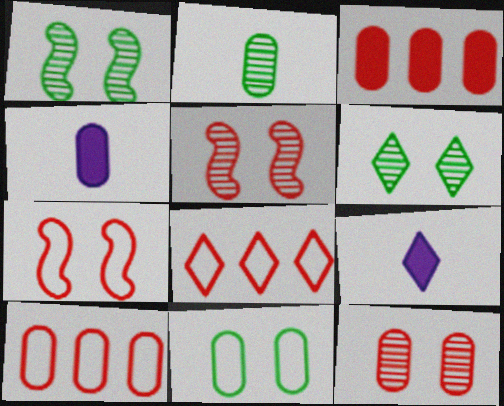[[1, 4, 8], 
[1, 9, 10], 
[6, 8, 9]]